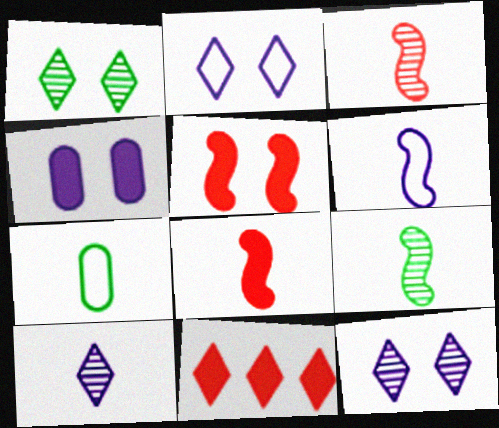[[6, 8, 9], 
[7, 8, 10]]